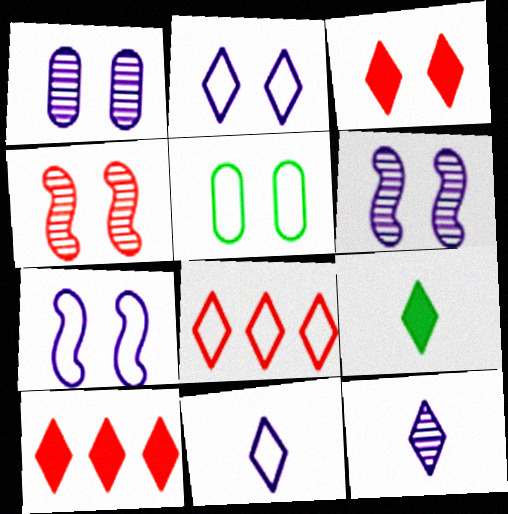[[3, 5, 6]]